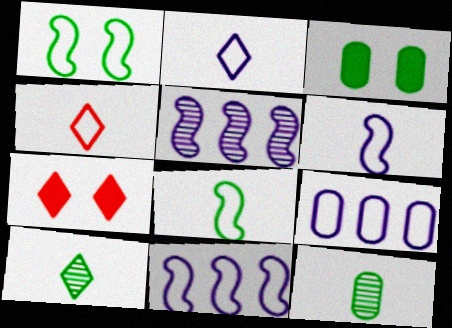[[1, 4, 9], 
[3, 4, 5], 
[7, 11, 12]]